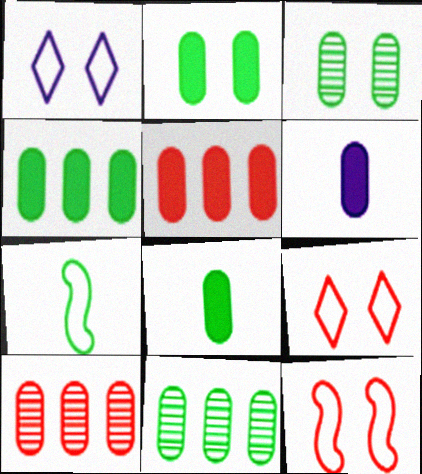[[2, 4, 8], 
[2, 5, 6]]